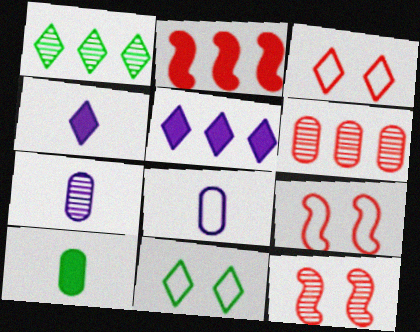[[1, 3, 4], 
[1, 7, 12], 
[2, 7, 11]]